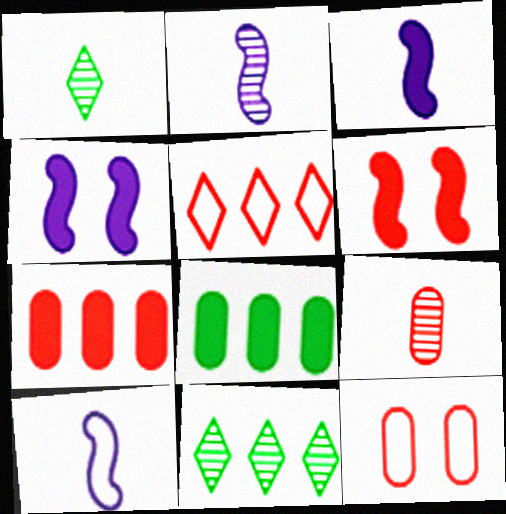[[1, 2, 9], 
[2, 3, 10], 
[3, 11, 12], 
[5, 6, 9], 
[7, 9, 12]]